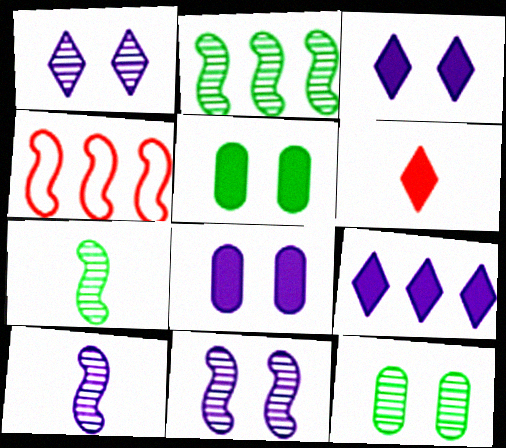[]